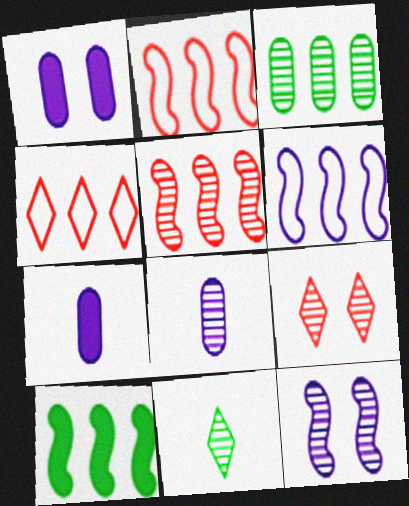[[1, 2, 11], 
[5, 6, 10]]